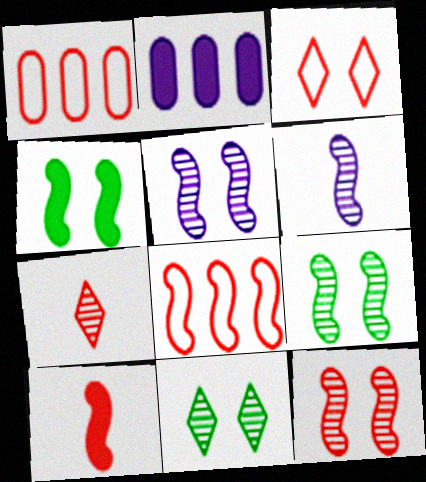[[4, 6, 8], 
[5, 9, 12], 
[8, 10, 12]]